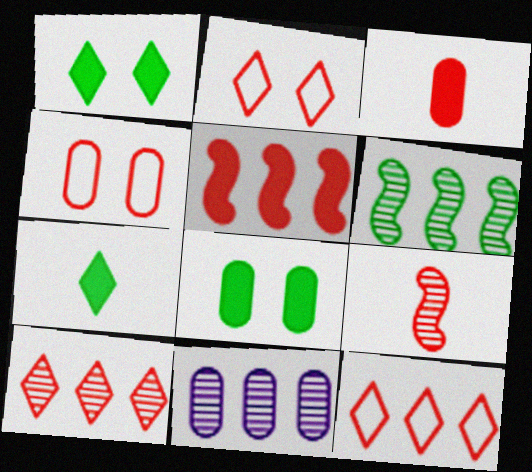[[6, 10, 11]]